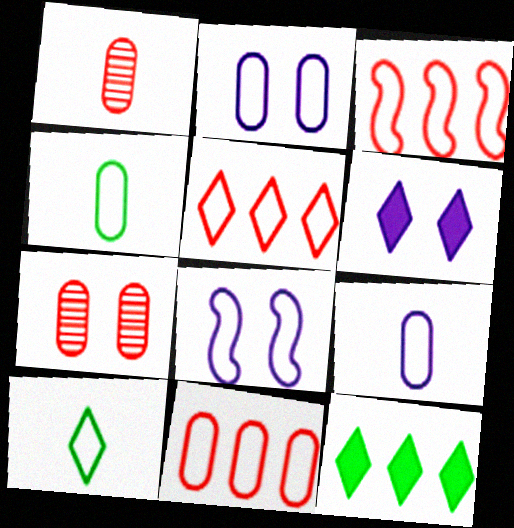[[1, 8, 12], 
[2, 3, 10], 
[2, 4, 11], 
[3, 5, 11], 
[4, 5, 8], 
[8, 10, 11]]